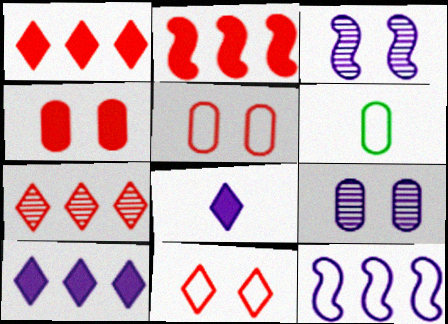[[1, 3, 6], 
[6, 11, 12], 
[8, 9, 12]]